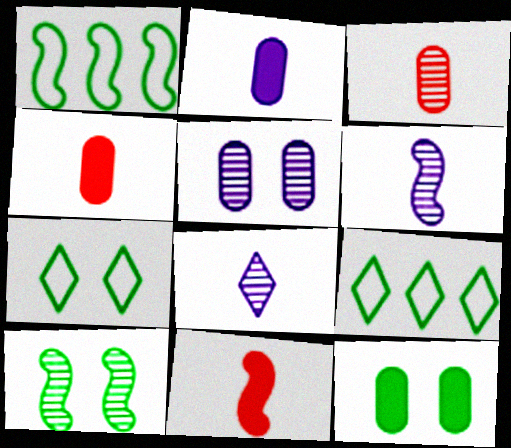[[5, 9, 11], 
[7, 10, 12]]